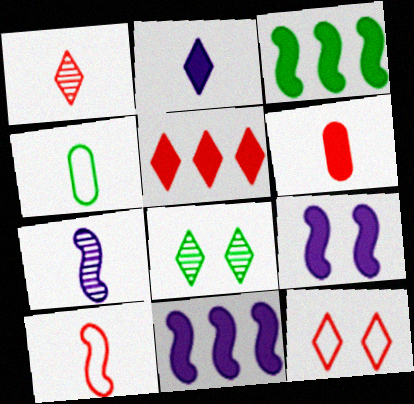[[1, 5, 12], 
[1, 6, 10], 
[3, 4, 8]]